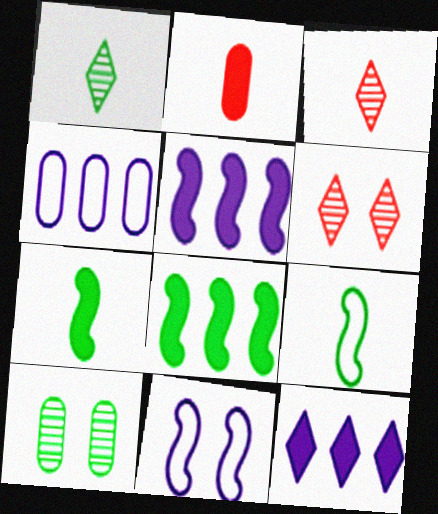[[2, 4, 10], 
[4, 6, 7]]